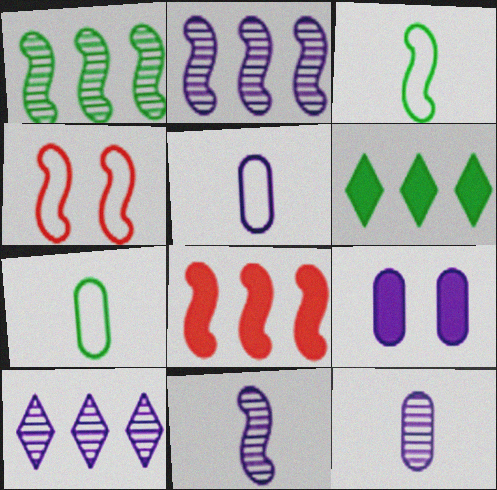[[4, 6, 12]]